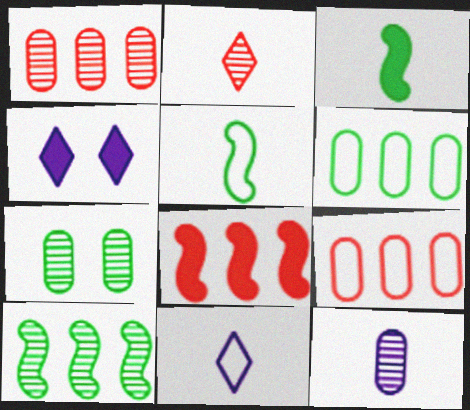[[1, 4, 5], 
[1, 7, 12], 
[7, 8, 11]]